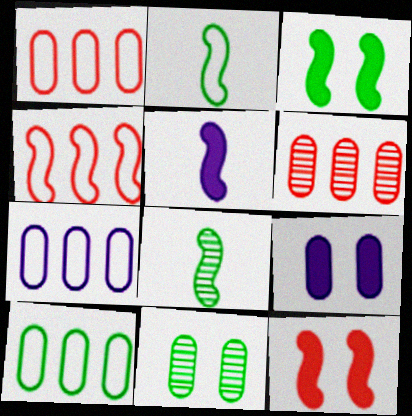[[1, 7, 10]]